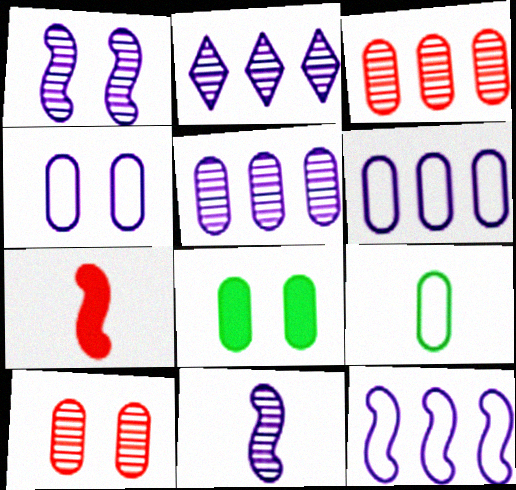[[4, 8, 10]]